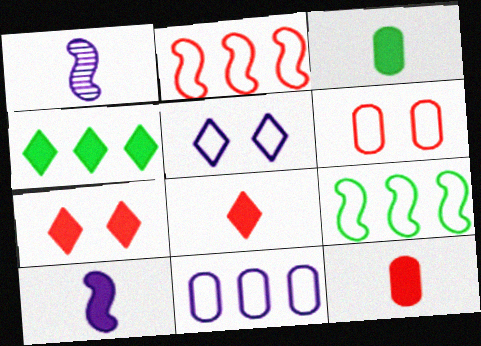[[1, 4, 6], 
[3, 8, 10]]